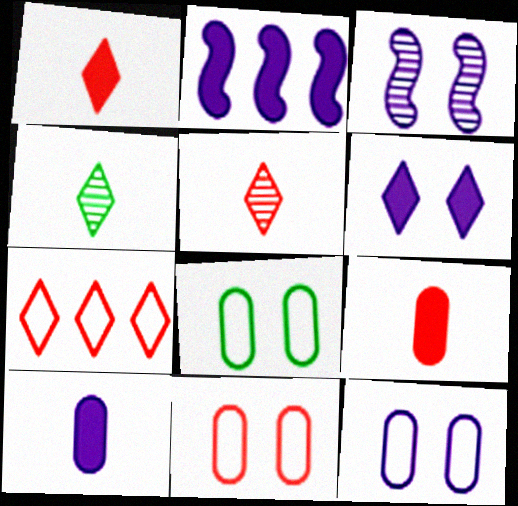[[2, 4, 11], 
[2, 5, 8], 
[2, 6, 10], 
[3, 6, 12], 
[4, 6, 7], 
[8, 11, 12]]